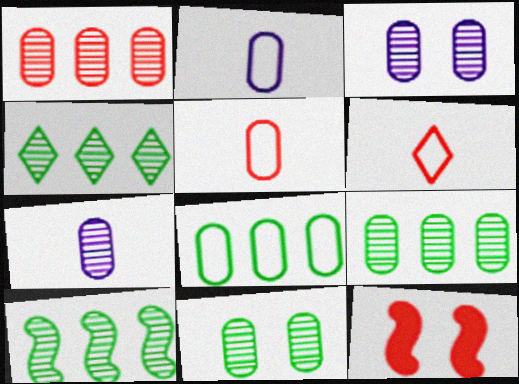[[1, 6, 12], 
[1, 7, 11], 
[2, 4, 12], 
[4, 9, 10]]